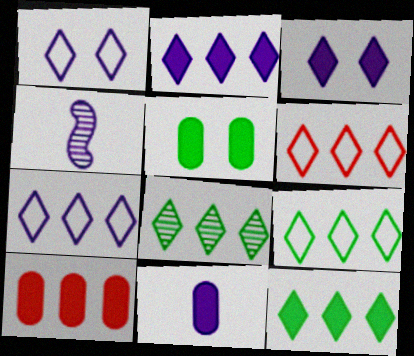[[2, 6, 8], 
[4, 5, 6], 
[5, 10, 11], 
[6, 7, 9], 
[8, 9, 12]]